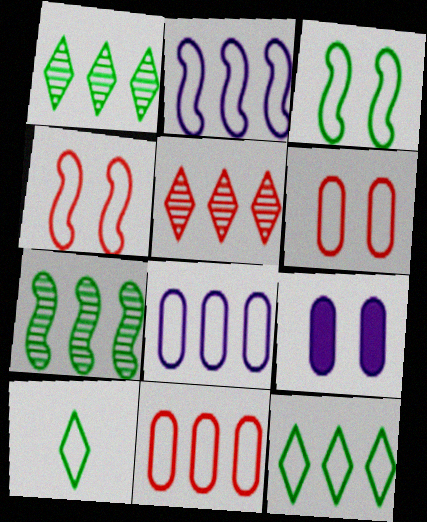[[2, 6, 10], 
[2, 11, 12], 
[4, 8, 10]]